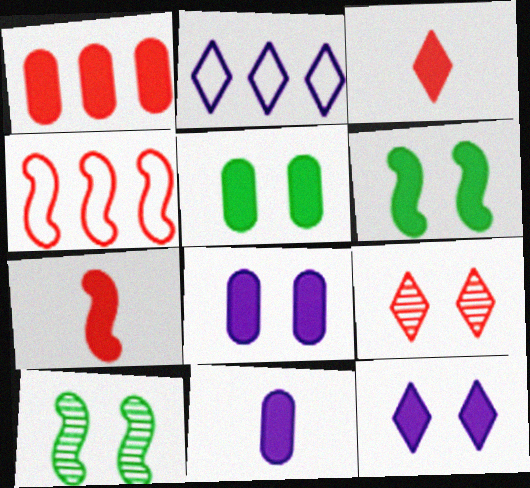[[1, 5, 11]]